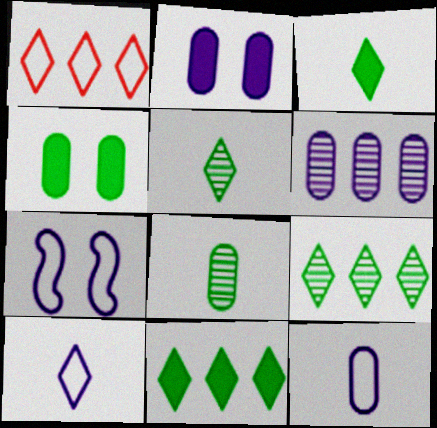[[2, 6, 12]]